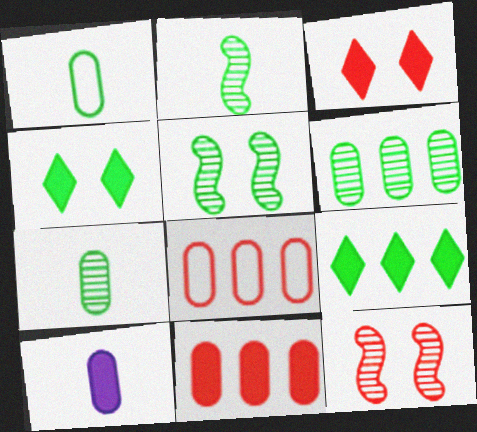[[1, 5, 9]]